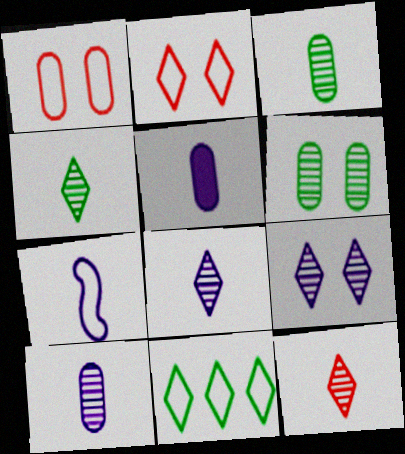[[1, 7, 11], 
[4, 8, 12], 
[5, 7, 8]]